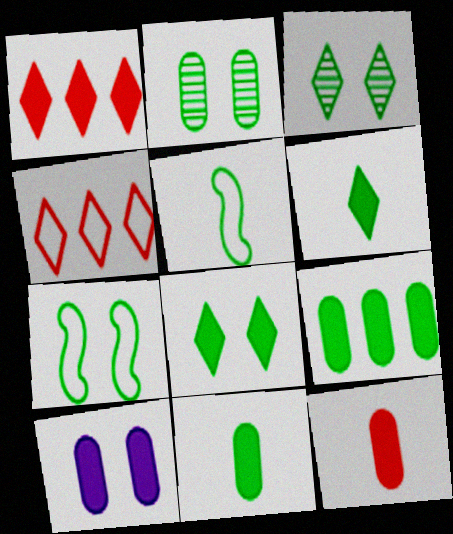[[2, 7, 8], 
[3, 5, 9], 
[9, 10, 12]]